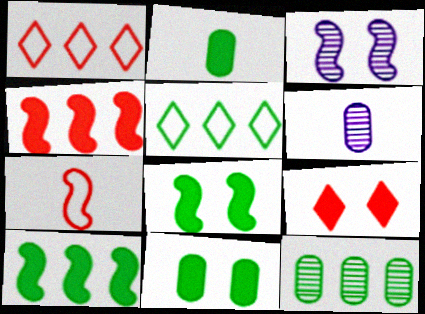[[1, 2, 3], 
[1, 6, 8], 
[3, 7, 10], 
[5, 10, 12]]